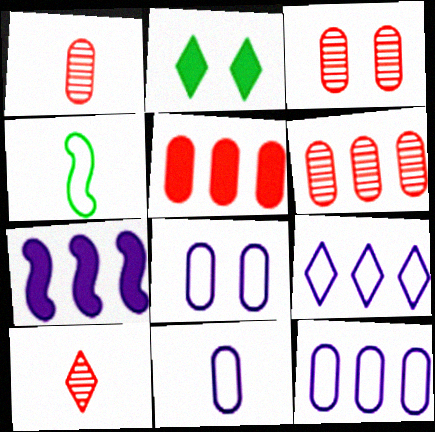[[1, 3, 6], 
[2, 9, 10], 
[8, 11, 12]]